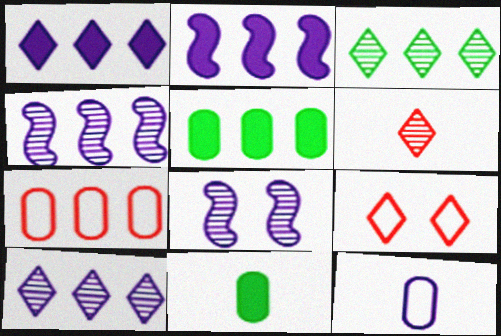[[1, 8, 12], 
[2, 3, 7], 
[4, 9, 11]]